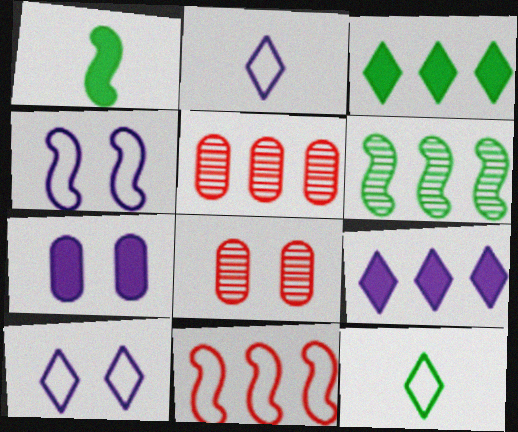[[1, 5, 10]]